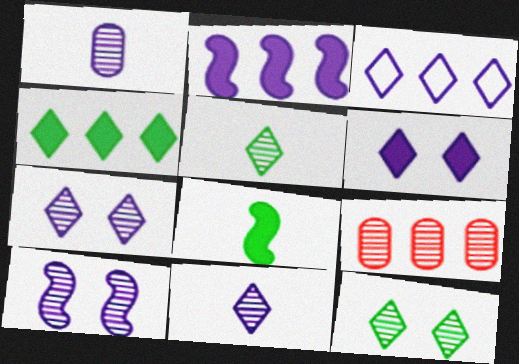[[3, 6, 11], 
[5, 9, 10]]